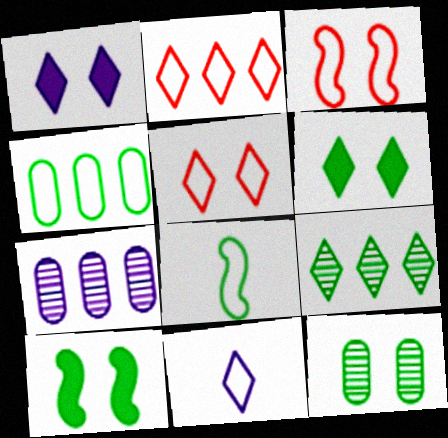[[1, 3, 12], 
[3, 4, 11]]